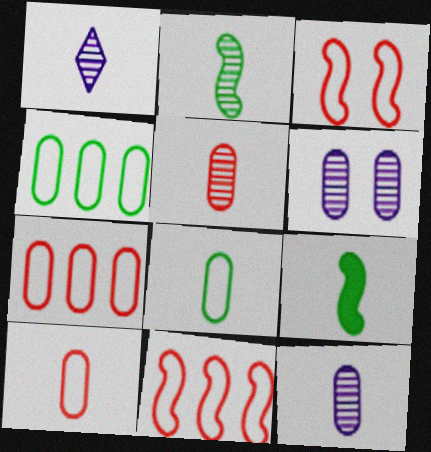[[1, 2, 5], 
[1, 9, 10]]